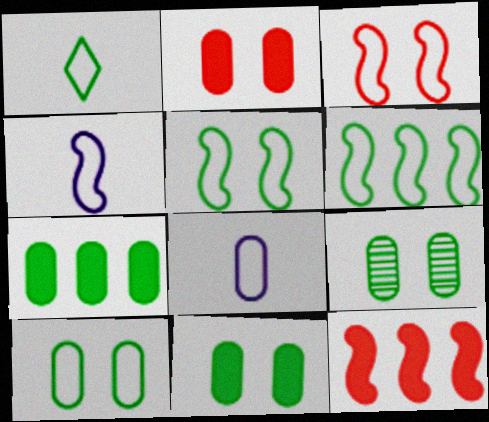[[1, 6, 10], 
[3, 4, 6], 
[9, 10, 11]]